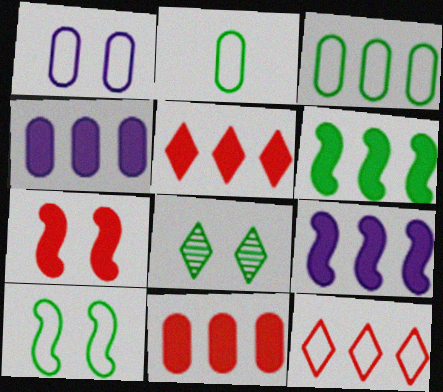[[1, 7, 8], 
[2, 6, 8], 
[4, 5, 6]]